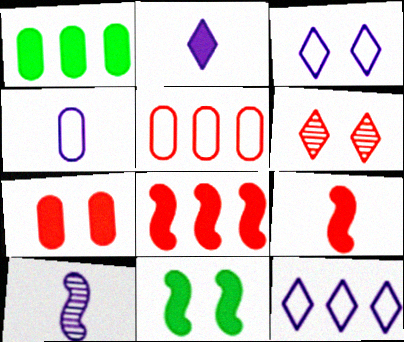[[2, 4, 10], 
[5, 6, 9]]